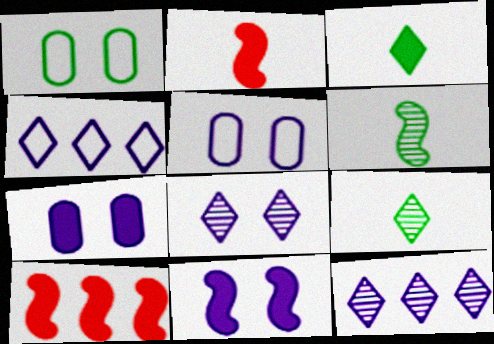[[1, 2, 12], 
[3, 7, 10], 
[5, 8, 11], 
[5, 9, 10]]